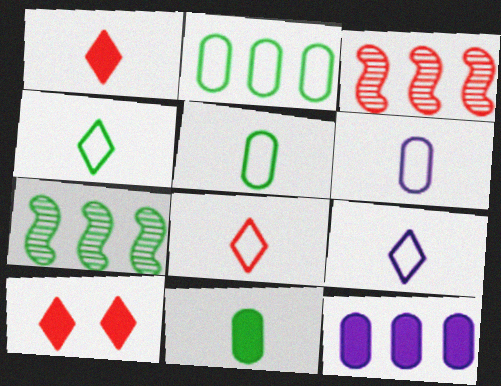[[4, 8, 9], 
[6, 7, 10]]